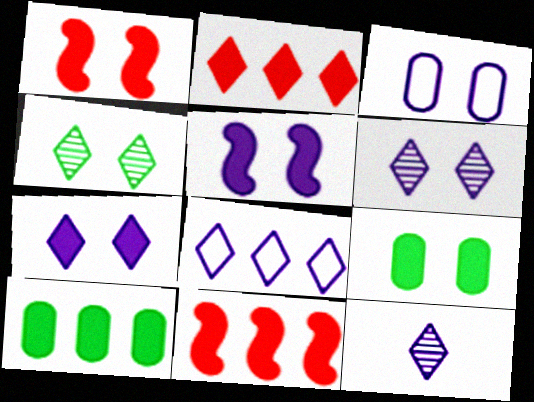[[1, 3, 4], 
[1, 7, 9], 
[3, 5, 6], 
[7, 8, 12]]